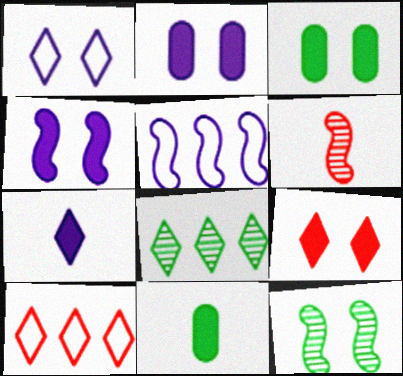[[3, 4, 9]]